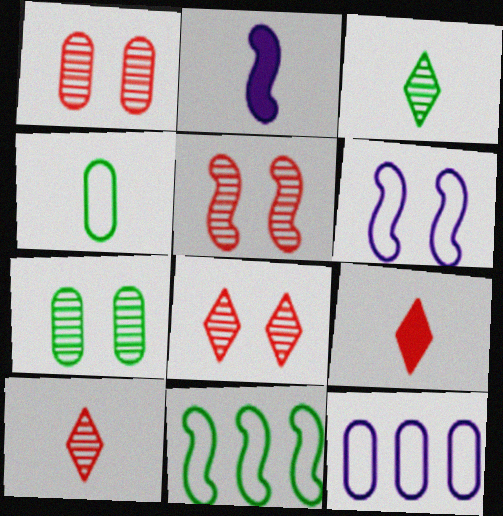[[1, 5, 8], 
[2, 4, 10], 
[2, 5, 11]]